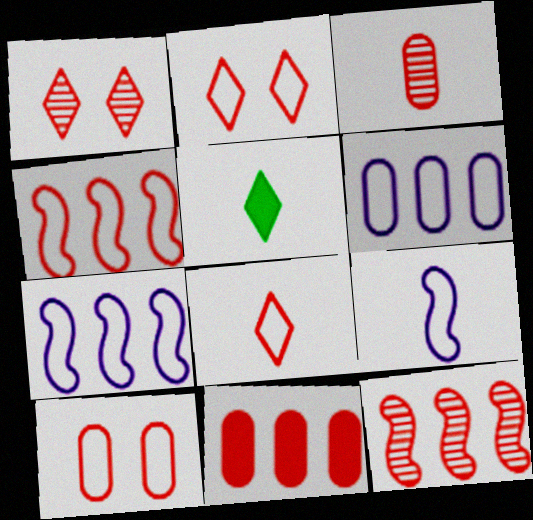[[1, 3, 12], 
[3, 5, 9], 
[3, 10, 11], 
[4, 8, 10]]